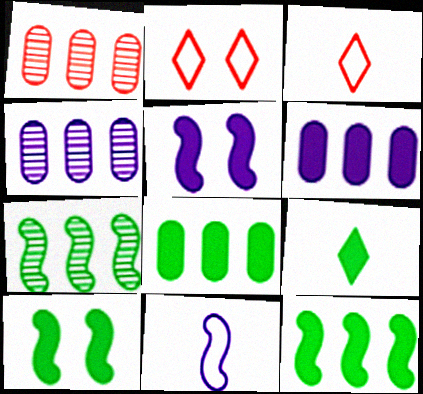[[3, 4, 10], 
[8, 9, 10]]